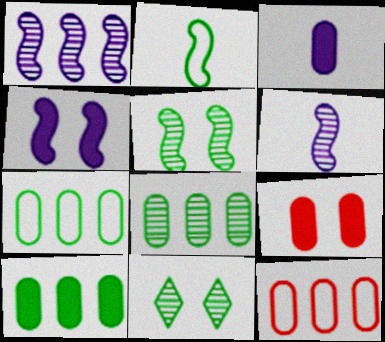[[2, 10, 11], 
[3, 9, 10], 
[7, 8, 10]]